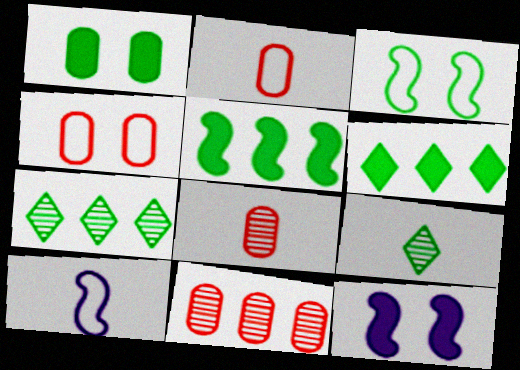[[2, 7, 12]]